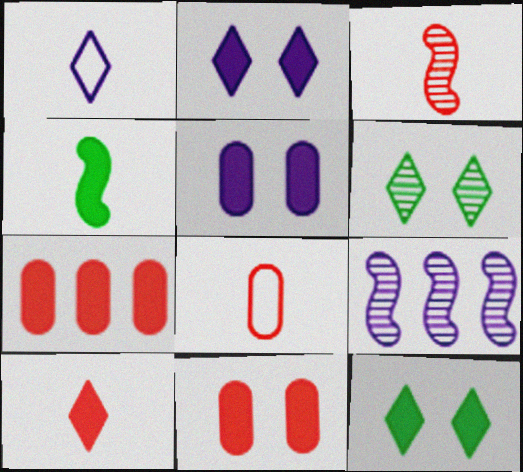[[1, 5, 9], 
[2, 4, 7], 
[3, 8, 10], 
[8, 9, 12]]